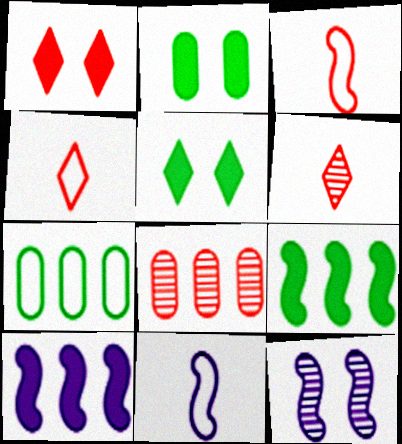[[1, 3, 8], 
[3, 9, 12], 
[5, 8, 11], 
[10, 11, 12]]